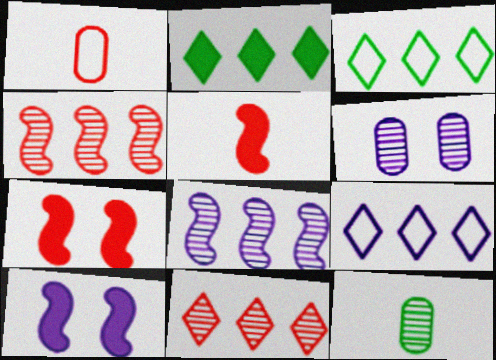[[1, 7, 11], 
[2, 9, 11], 
[3, 5, 6], 
[7, 9, 12]]